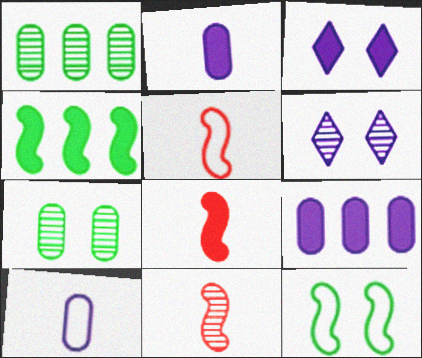[[1, 3, 5], 
[1, 6, 11], 
[5, 8, 11]]